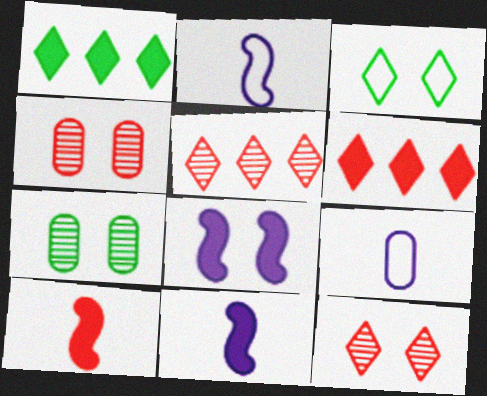[[1, 2, 4], 
[2, 6, 7], 
[3, 4, 8]]